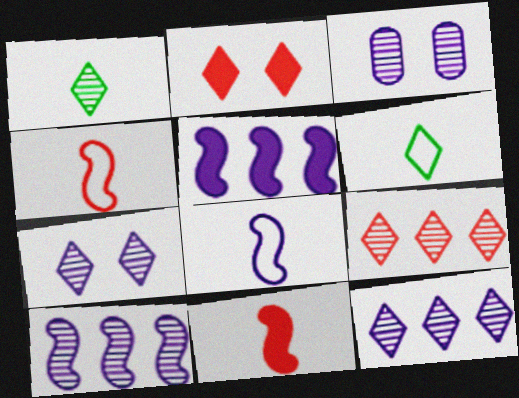[[1, 7, 9], 
[2, 6, 12]]